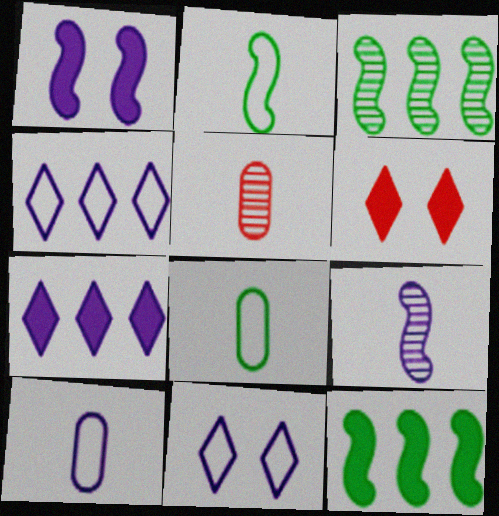[[3, 6, 10], 
[5, 11, 12]]